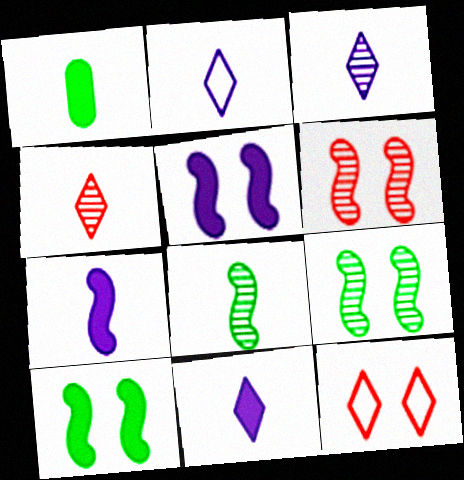[[2, 3, 11]]